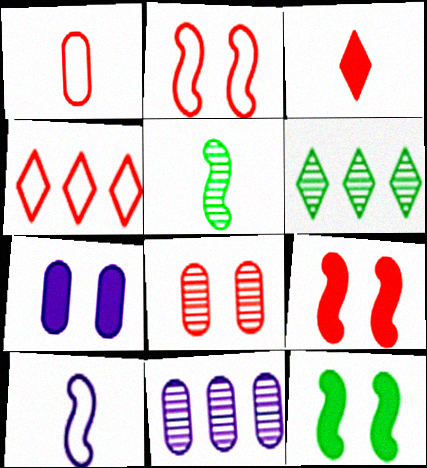[[1, 2, 4], 
[4, 5, 7]]